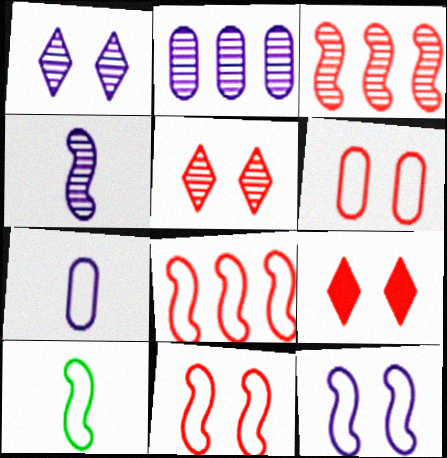[[1, 2, 4], 
[2, 9, 10], 
[8, 10, 12]]